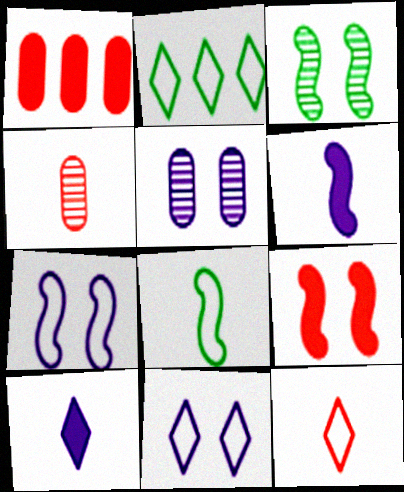[[2, 11, 12], 
[3, 7, 9], 
[4, 8, 10]]